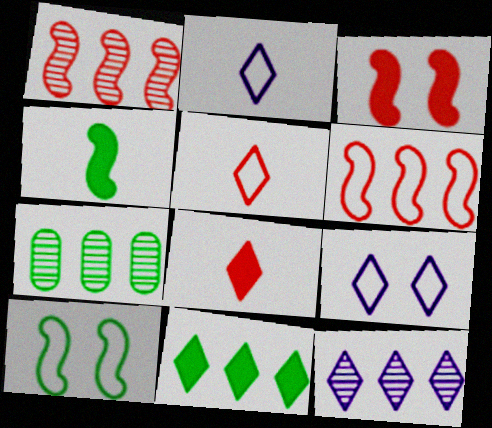[[1, 7, 12], 
[2, 3, 7]]